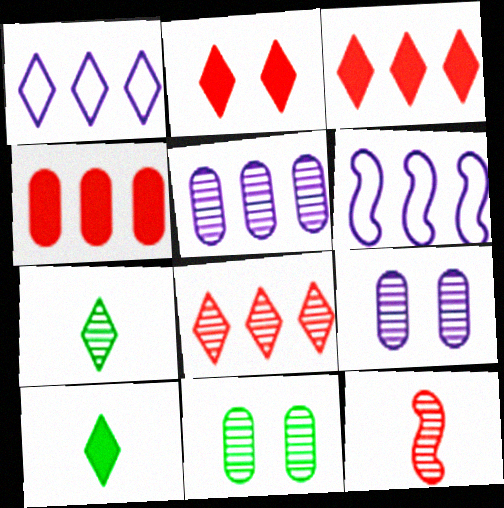[[1, 2, 7]]